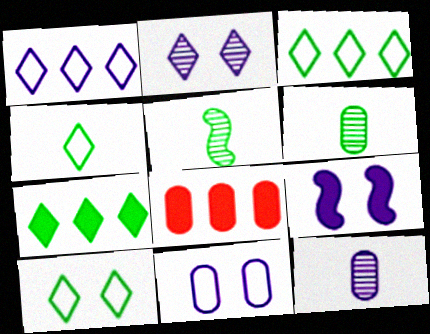[[1, 9, 12], 
[2, 9, 11], 
[3, 4, 10], 
[6, 8, 11]]